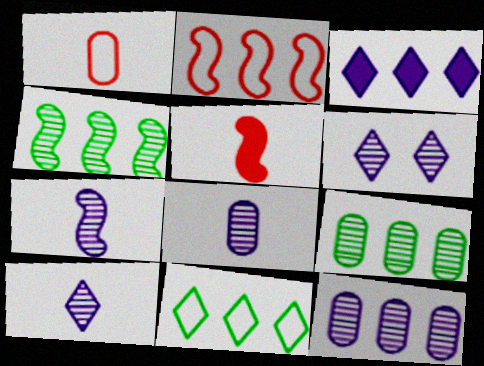[[2, 3, 9], 
[6, 7, 12], 
[7, 8, 10]]